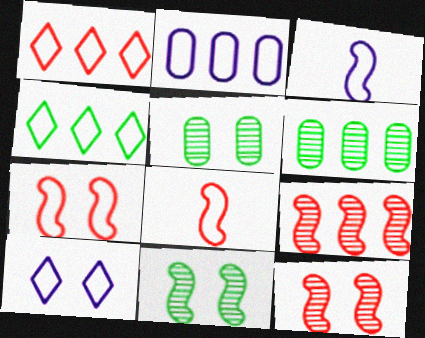[[2, 3, 10]]